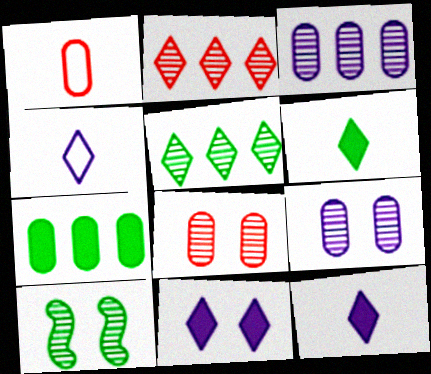[[1, 7, 9]]